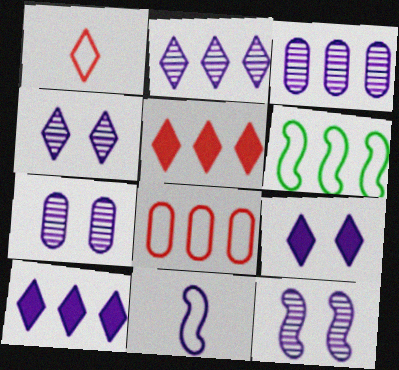[[3, 5, 6], 
[3, 9, 11], 
[4, 7, 12], 
[7, 10, 11]]